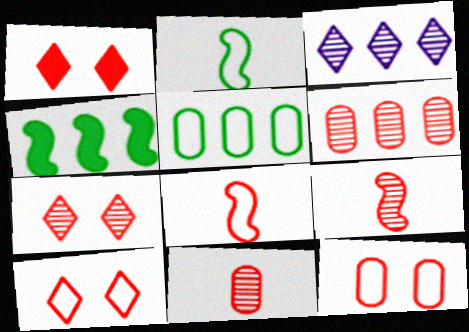[[1, 6, 8], 
[1, 7, 10], 
[6, 7, 9]]